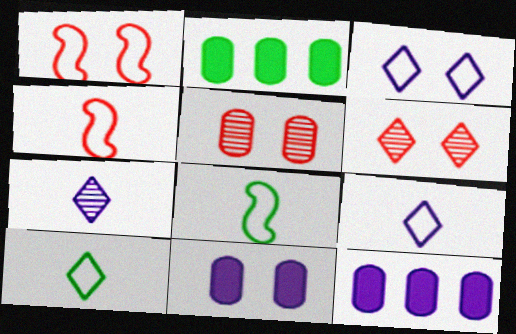[[1, 2, 7], 
[6, 8, 12]]